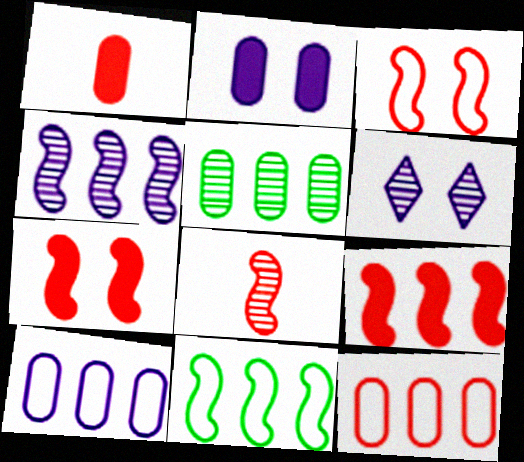[[1, 6, 11], 
[3, 8, 9], 
[4, 9, 11], 
[5, 6, 8]]